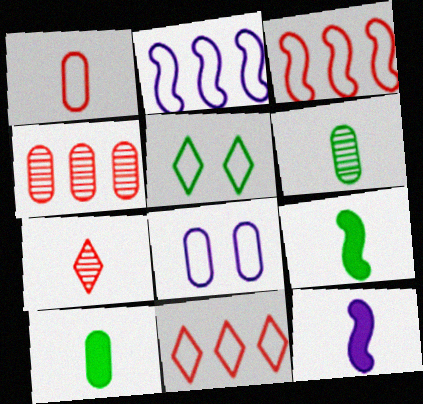[[1, 2, 5], 
[4, 5, 12], 
[4, 8, 10]]